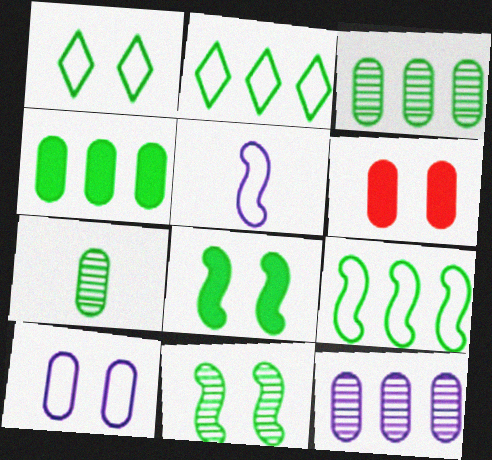[[2, 7, 8]]